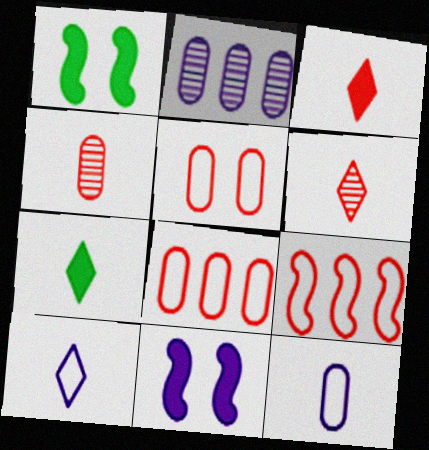[[2, 10, 11], 
[6, 7, 10]]